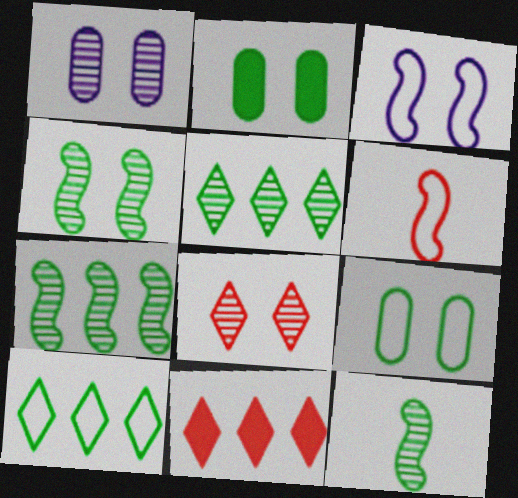[[1, 4, 8], 
[2, 3, 8], 
[2, 10, 12], 
[4, 7, 12]]